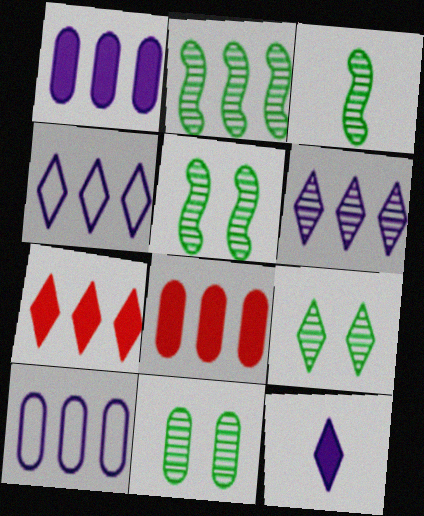[[2, 3, 5], 
[2, 4, 8], 
[2, 7, 10], 
[5, 9, 11]]